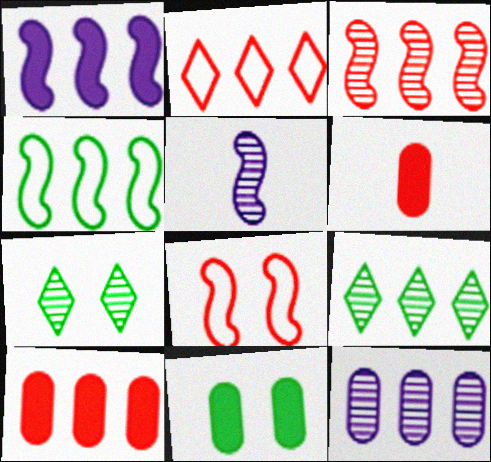[[1, 3, 4], 
[2, 3, 10], 
[2, 5, 11], 
[3, 9, 12]]